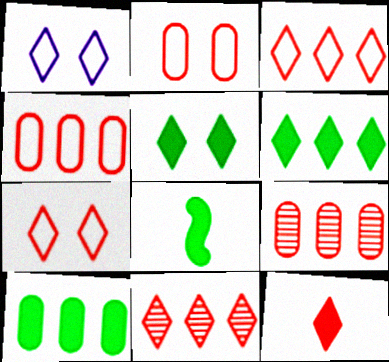[[1, 8, 9], 
[5, 8, 10], 
[7, 11, 12]]